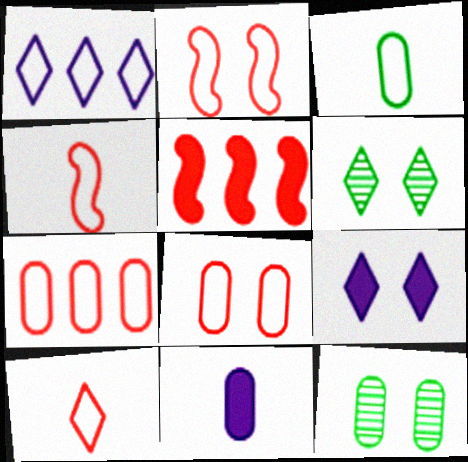[[1, 2, 3], 
[2, 7, 10], 
[2, 9, 12], 
[7, 11, 12]]